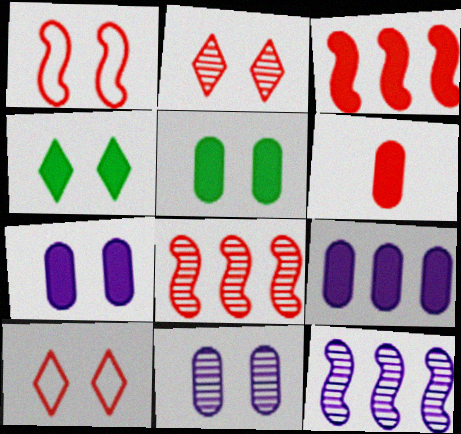[[1, 4, 11], 
[5, 6, 9], 
[6, 8, 10]]